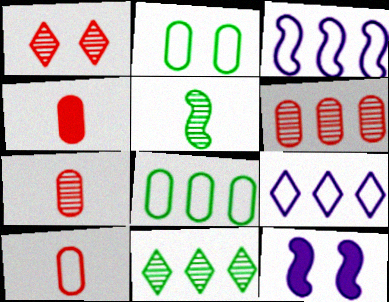[[1, 2, 12], 
[4, 7, 10], 
[10, 11, 12]]